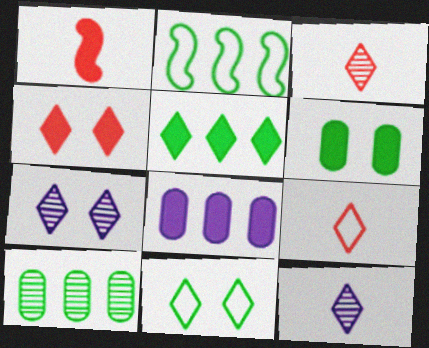[[2, 5, 10], 
[4, 7, 11], 
[5, 7, 9]]